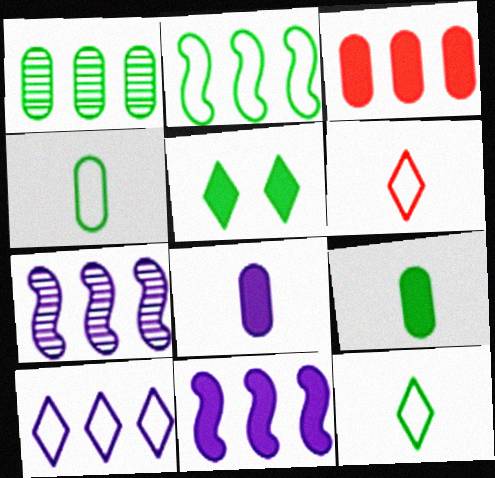[]